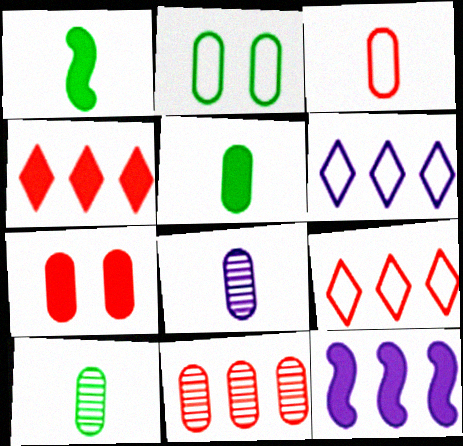[[3, 5, 8], 
[3, 7, 11]]